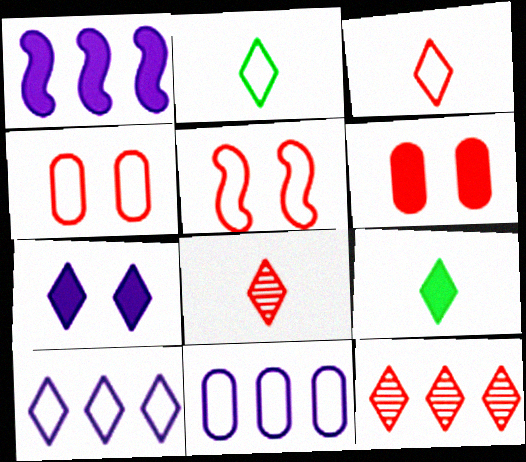[[1, 6, 9], 
[2, 5, 11], 
[2, 7, 12]]